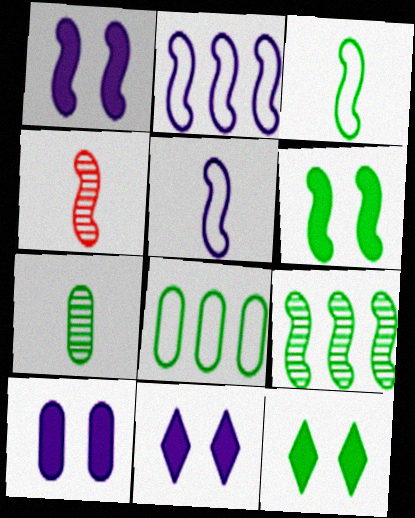[[1, 10, 11], 
[2, 4, 6], 
[3, 6, 9], 
[4, 8, 11]]